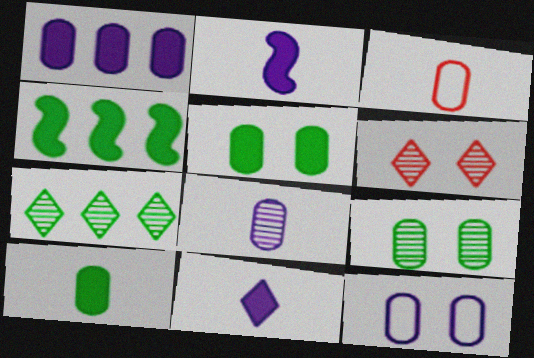[[1, 3, 9], 
[1, 8, 12], 
[3, 8, 10]]